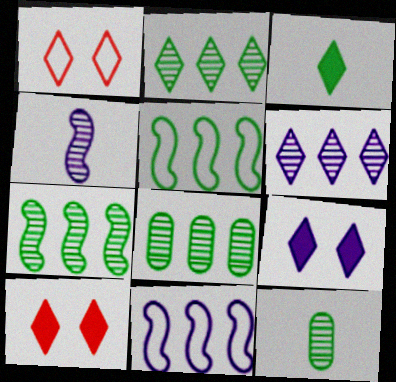[[1, 3, 6], 
[2, 7, 8], 
[10, 11, 12]]